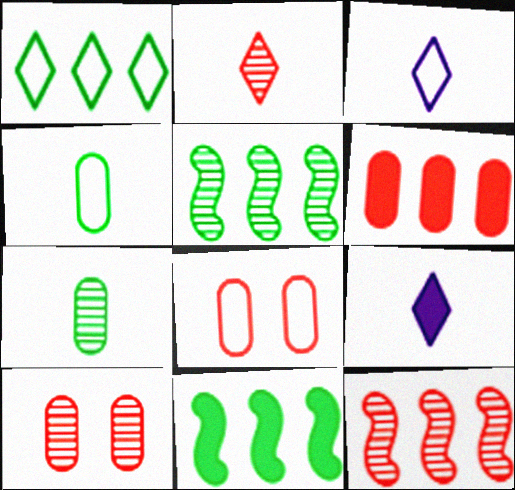[[2, 10, 12], 
[3, 10, 11], 
[5, 8, 9]]